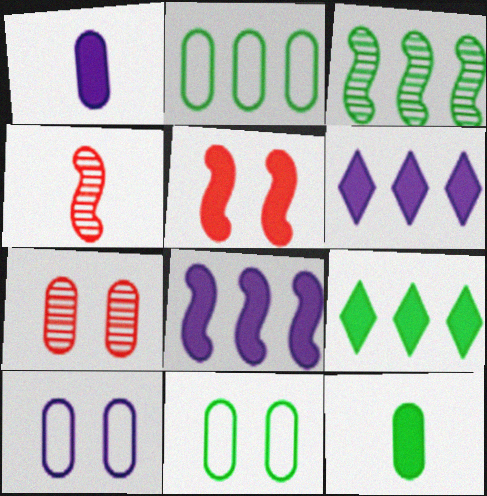[[1, 2, 7], 
[1, 5, 9], 
[2, 3, 9], 
[4, 6, 11], 
[4, 9, 10], 
[5, 6, 12]]